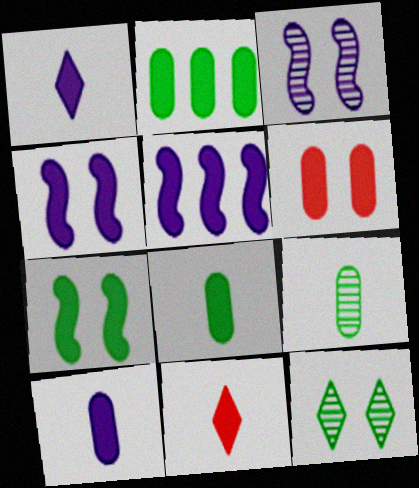[[2, 4, 11], 
[2, 6, 10]]